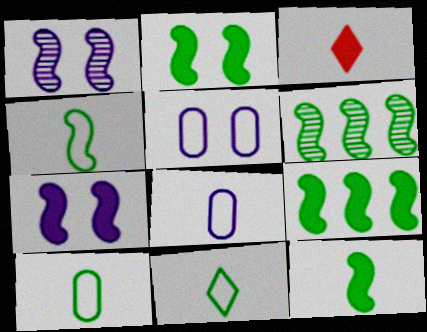[[2, 4, 6], 
[2, 9, 12], 
[3, 5, 6], 
[4, 10, 11]]